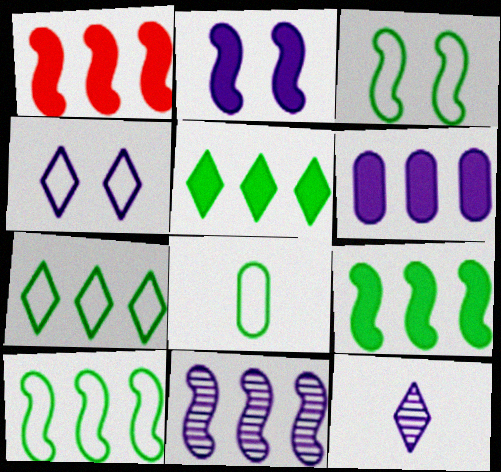[[1, 5, 6], 
[1, 10, 11], 
[3, 7, 8]]